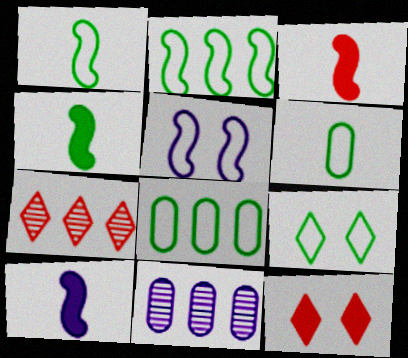[[1, 8, 9], 
[1, 11, 12], 
[2, 6, 9], 
[3, 4, 10], 
[3, 9, 11]]